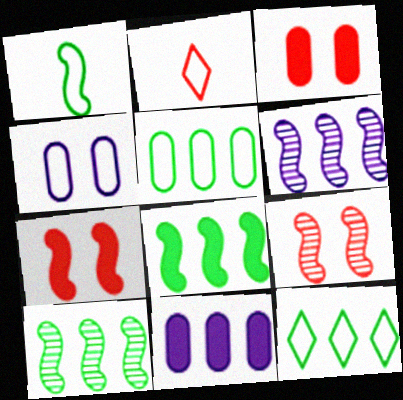[[1, 6, 7]]